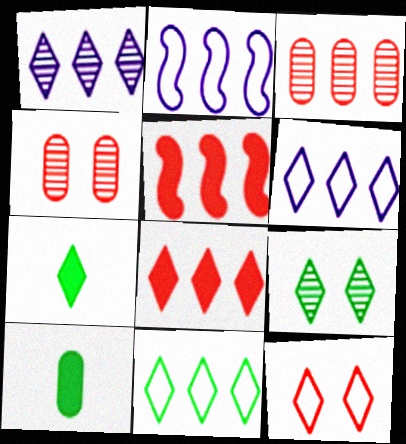[[1, 7, 12], 
[1, 8, 11], 
[2, 4, 7], 
[7, 9, 11]]